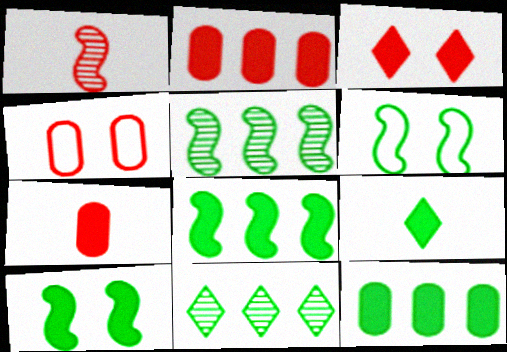[[9, 10, 12]]